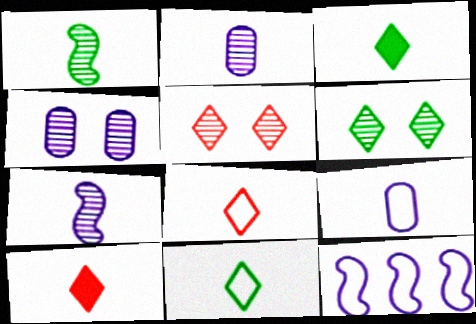[[1, 9, 10]]